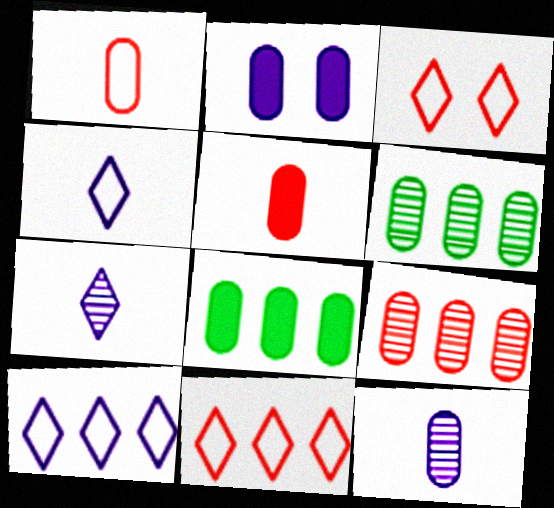[[1, 2, 6], 
[2, 5, 8]]